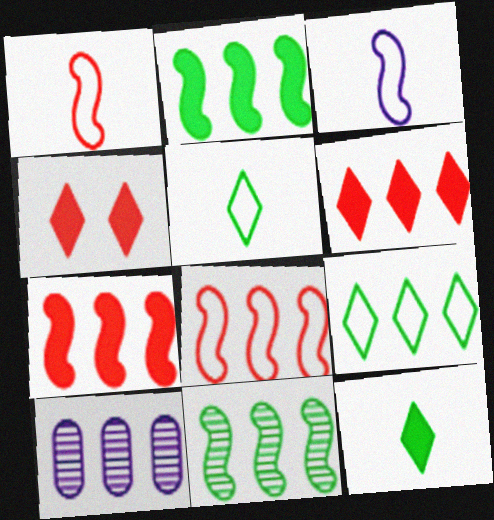[[7, 9, 10]]